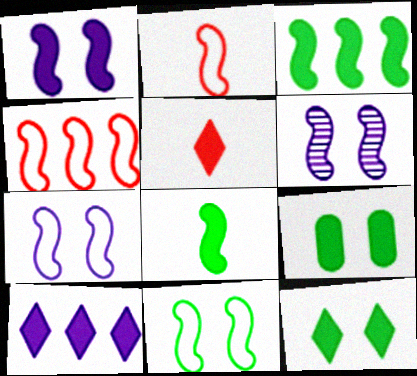[[1, 6, 7], 
[2, 3, 6], 
[4, 6, 8], 
[5, 10, 12]]